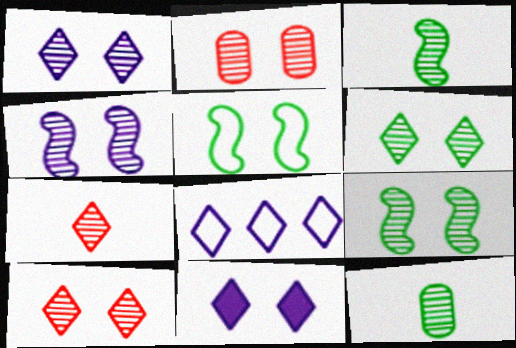[[1, 2, 9], 
[1, 6, 10], 
[2, 4, 6], 
[2, 5, 11]]